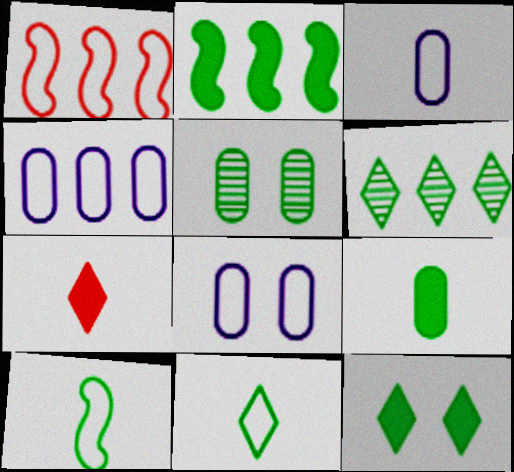[[1, 8, 11], 
[2, 5, 11], 
[2, 9, 12], 
[3, 4, 8], 
[6, 11, 12]]